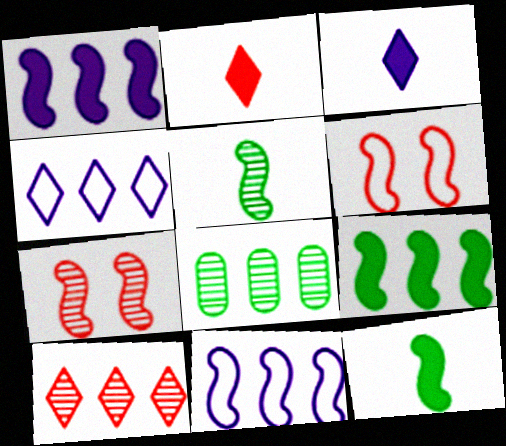[[1, 5, 6], 
[3, 6, 8], 
[7, 11, 12]]